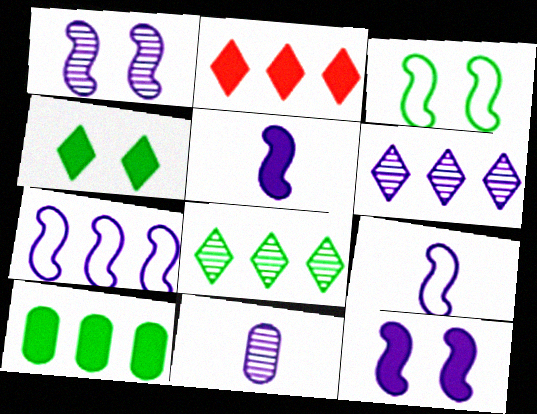[[1, 5, 7], 
[1, 6, 11], 
[2, 3, 11]]